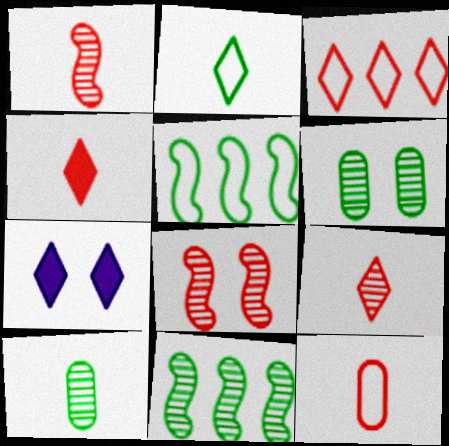[[1, 4, 12], 
[7, 11, 12]]